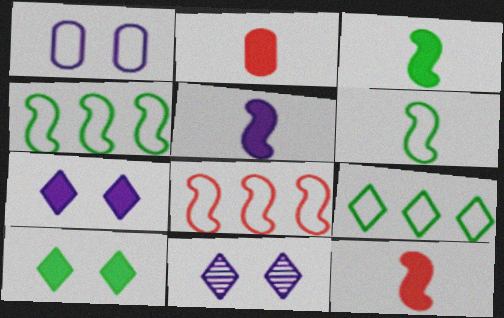[[2, 4, 11], 
[3, 5, 12]]